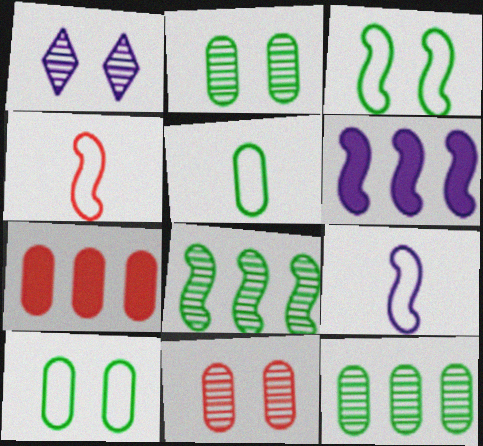[]